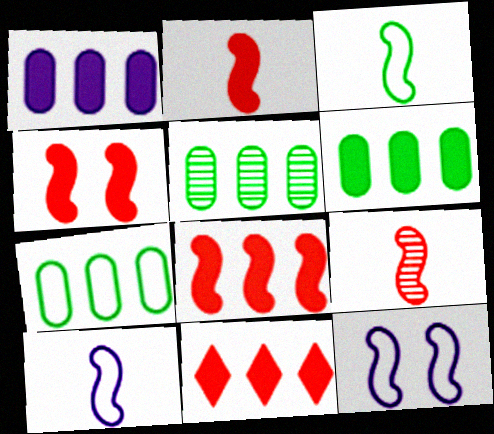[[2, 4, 8], 
[5, 6, 7]]